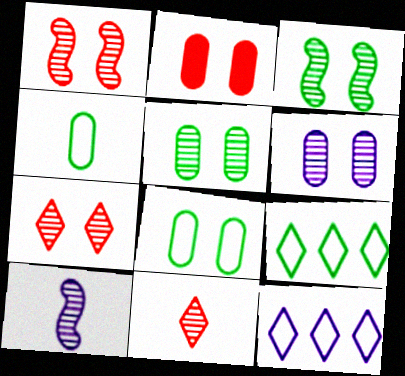[[2, 6, 8], 
[2, 9, 10], 
[3, 6, 7]]